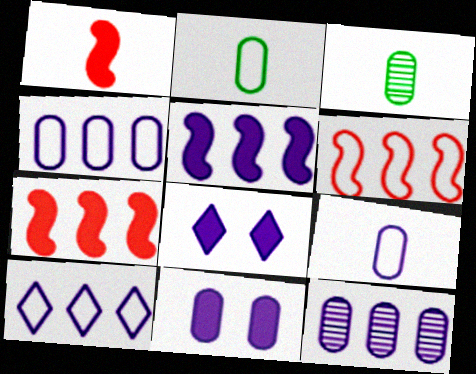[[3, 6, 8], 
[5, 10, 12], 
[9, 11, 12]]